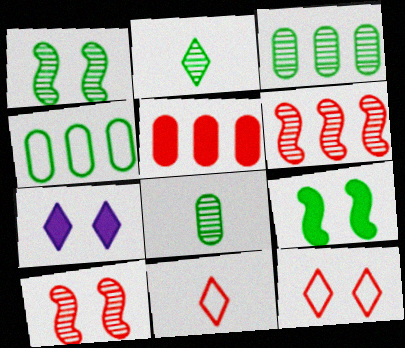[[1, 2, 3], 
[2, 4, 9], 
[5, 10, 11]]